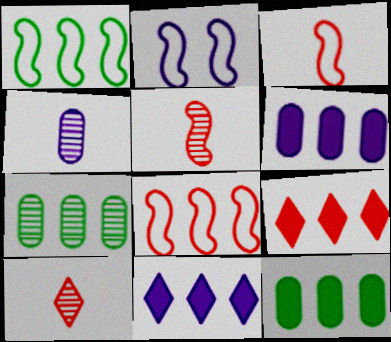[[1, 2, 3], 
[2, 4, 11], 
[2, 10, 12], 
[7, 8, 11]]